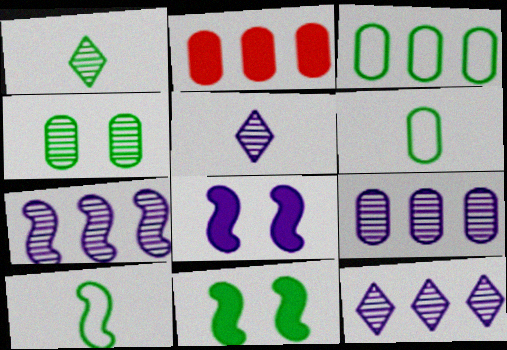[[1, 3, 11], 
[2, 3, 9], 
[7, 9, 12]]